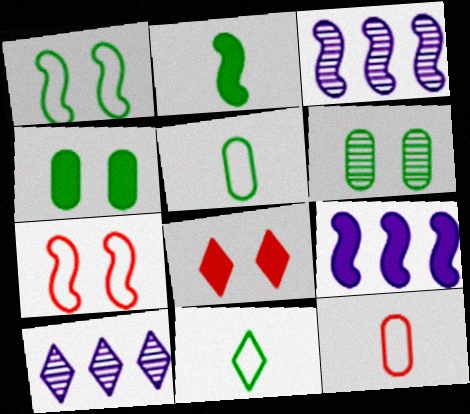[[2, 3, 7], 
[3, 5, 8], 
[8, 10, 11]]